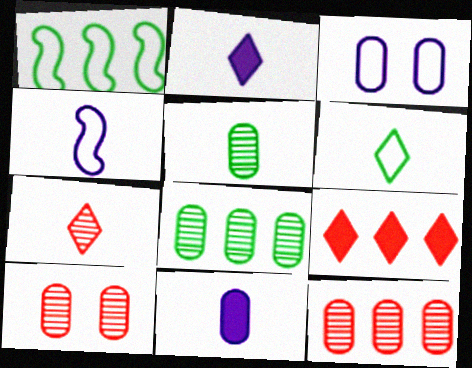[[1, 2, 10], 
[2, 6, 7]]